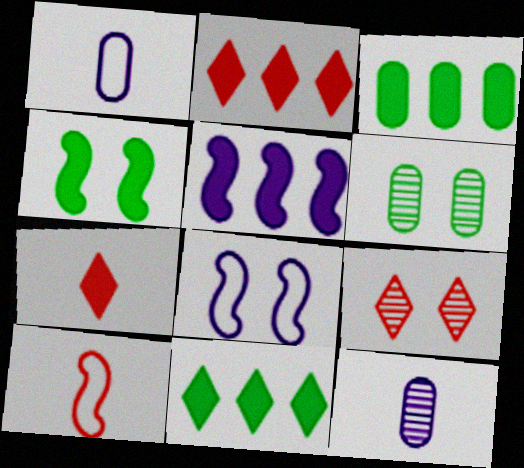[[2, 3, 5]]